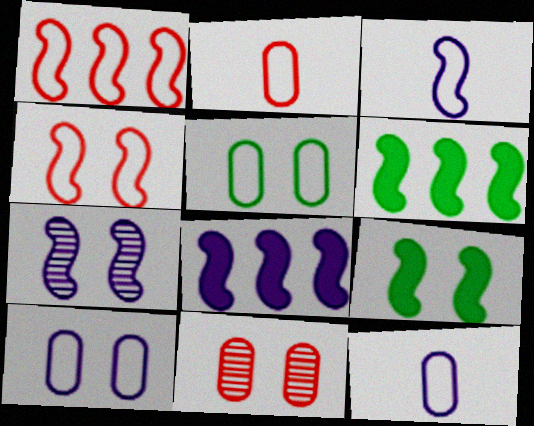[[3, 7, 8], 
[4, 7, 9]]